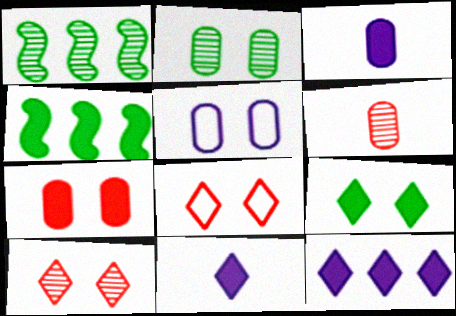[[1, 3, 8], 
[2, 5, 7], 
[4, 7, 11]]